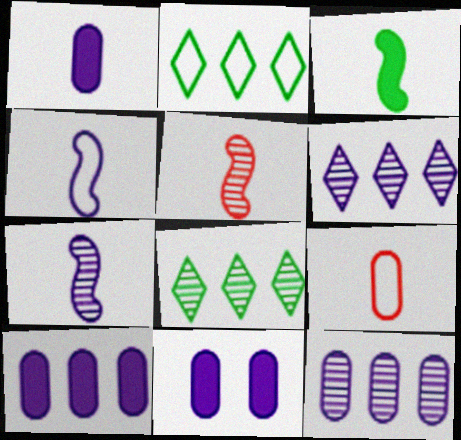[[1, 10, 11], 
[2, 5, 11], 
[3, 4, 5], 
[4, 6, 11]]